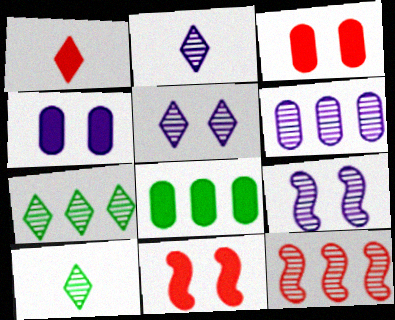[[2, 6, 9], 
[6, 7, 12]]